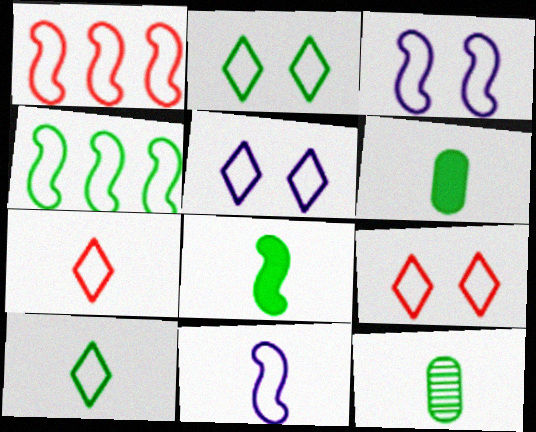[[2, 5, 9], 
[8, 10, 12]]